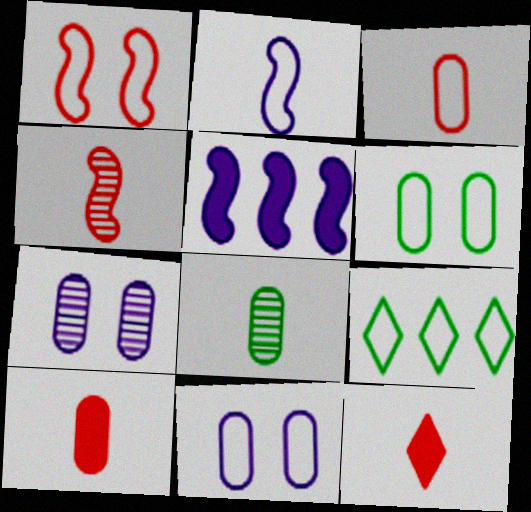[[2, 8, 12], 
[3, 4, 12]]